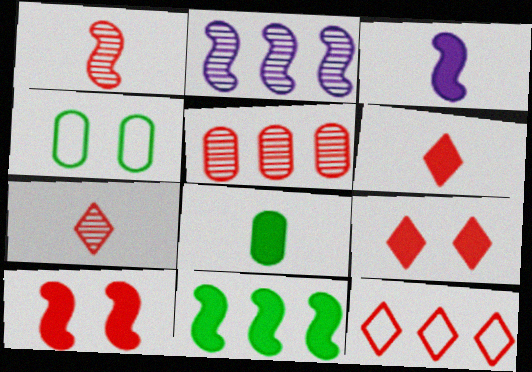[[2, 4, 6], 
[3, 6, 8], 
[3, 10, 11], 
[7, 9, 12]]